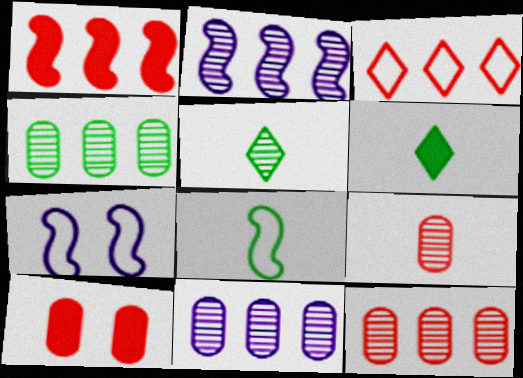[[1, 3, 12], 
[4, 11, 12], 
[6, 7, 12]]